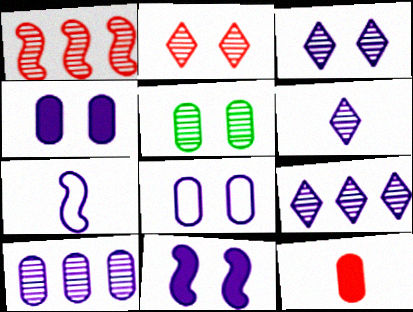[[1, 5, 6], 
[3, 6, 9], 
[3, 8, 11], 
[4, 7, 9]]